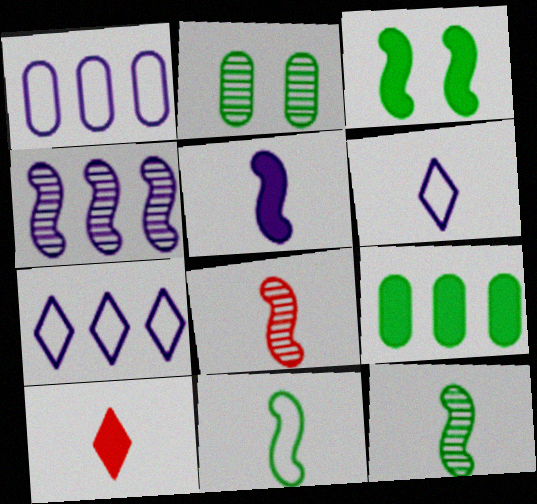[[5, 8, 11]]